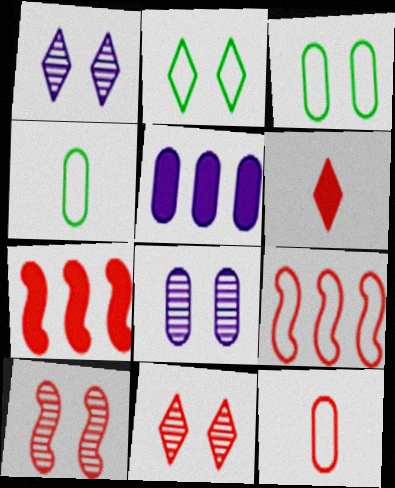[[1, 4, 7], 
[7, 11, 12]]